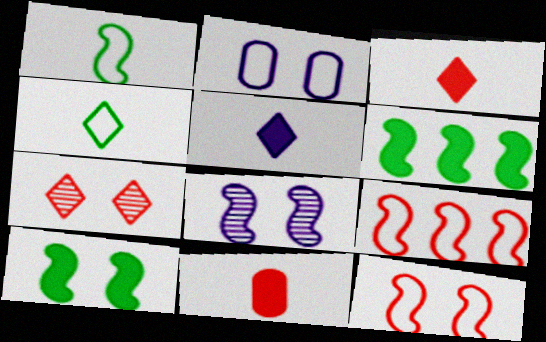[[2, 4, 9], 
[2, 7, 10], 
[7, 9, 11], 
[8, 10, 12]]